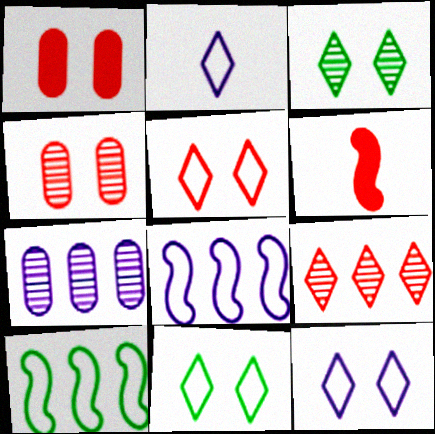[[5, 11, 12], 
[6, 7, 11]]